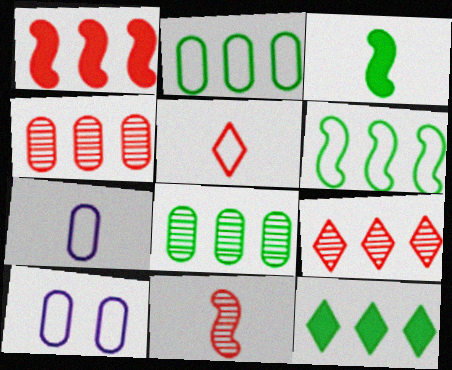[[3, 9, 10], 
[5, 6, 10], 
[6, 8, 12], 
[10, 11, 12]]